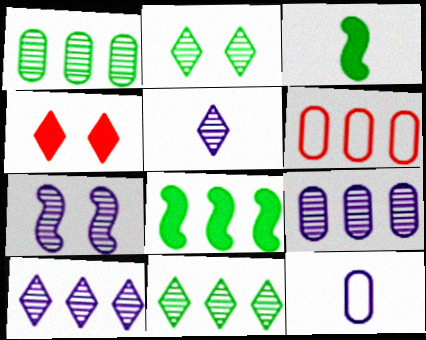[[5, 7, 9], 
[6, 8, 10]]